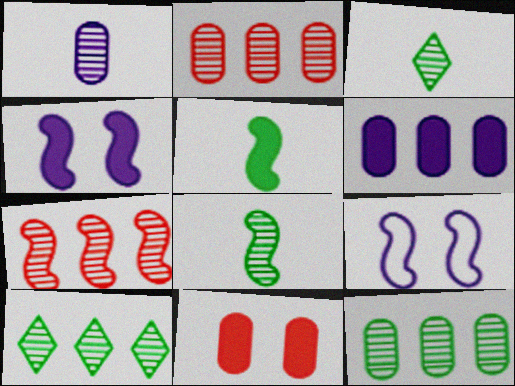[[5, 7, 9]]